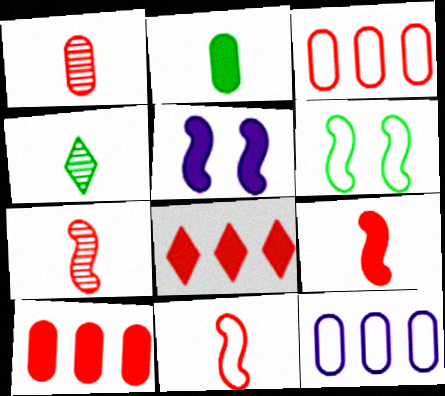[[2, 5, 8], 
[3, 4, 5], 
[7, 9, 11]]